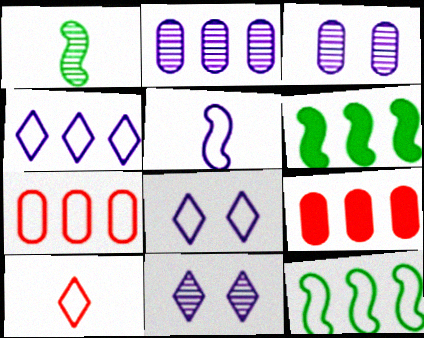[[1, 8, 9], 
[3, 6, 10], 
[4, 7, 12]]